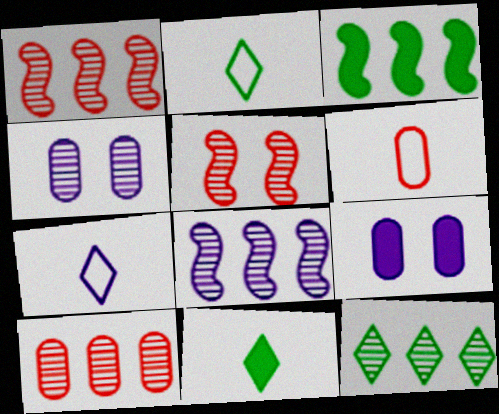[[1, 2, 9], 
[7, 8, 9], 
[8, 10, 12]]